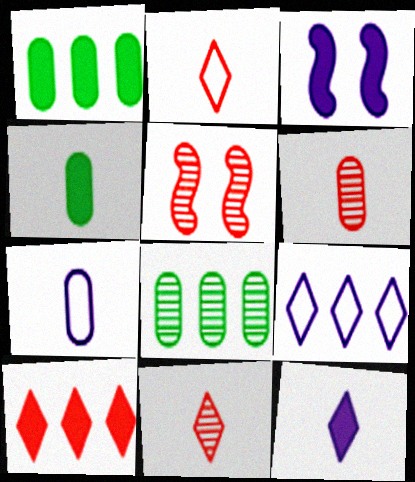[[2, 3, 8], 
[3, 4, 10], 
[4, 5, 9], 
[4, 6, 7]]